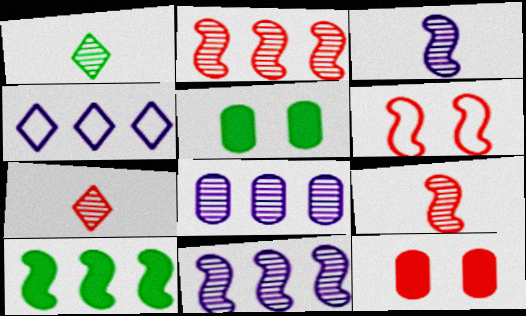[[3, 6, 10], 
[4, 5, 9]]